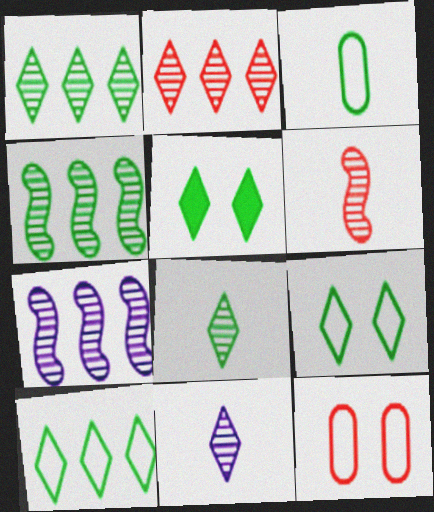[[3, 4, 5], 
[5, 8, 10]]